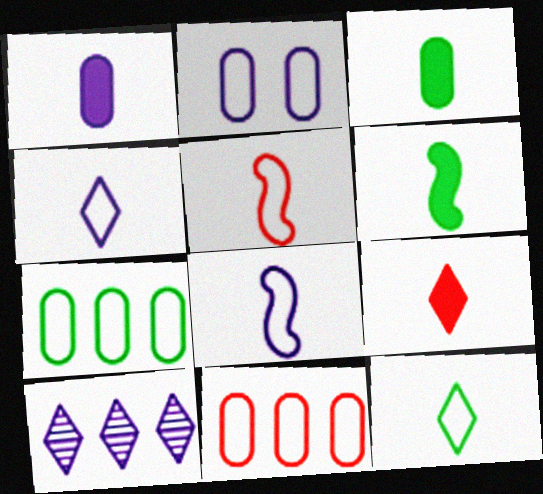[[1, 6, 9]]